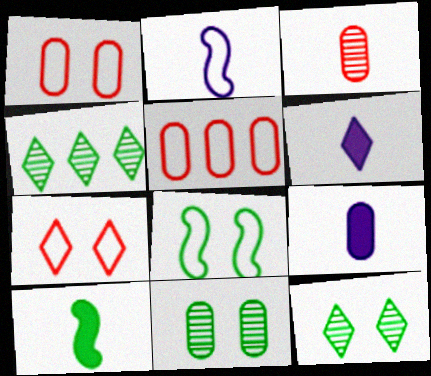[[4, 6, 7], 
[5, 9, 11]]